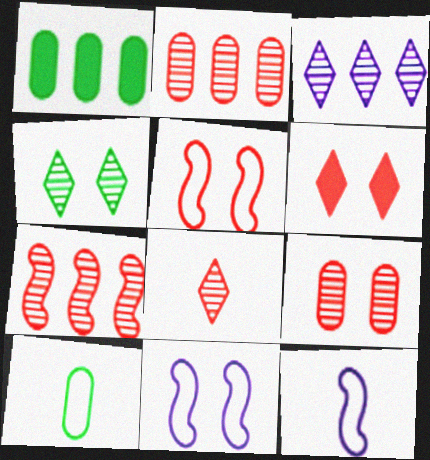[[1, 8, 11], 
[3, 4, 8], 
[5, 6, 9], 
[7, 8, 9]]